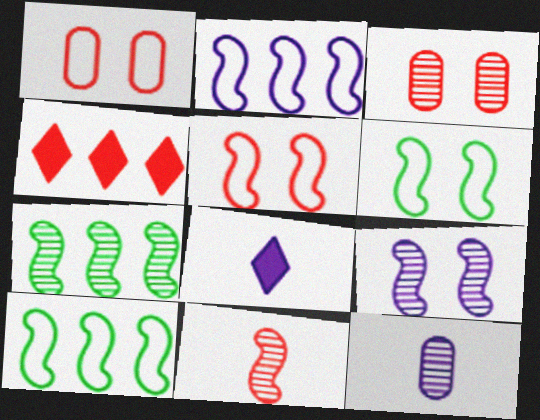[[1, 4, 11], 
[1, 7, 8], 
[3, 8, 10], 
[4, 6, 12], 
[7, 9, 11]]